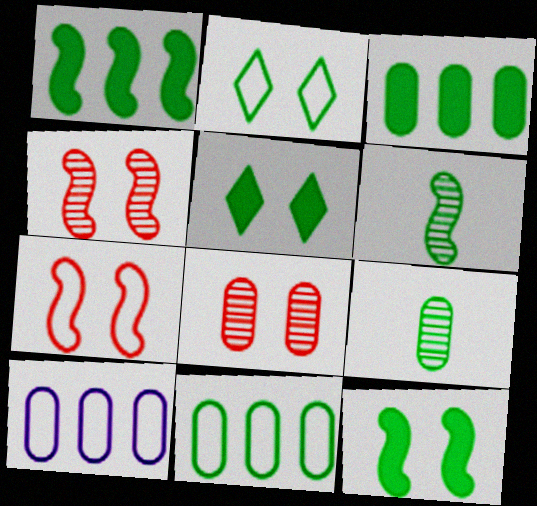[[1, 2, 9], 
[2, 3, 6], 
[5, 6, 11]]